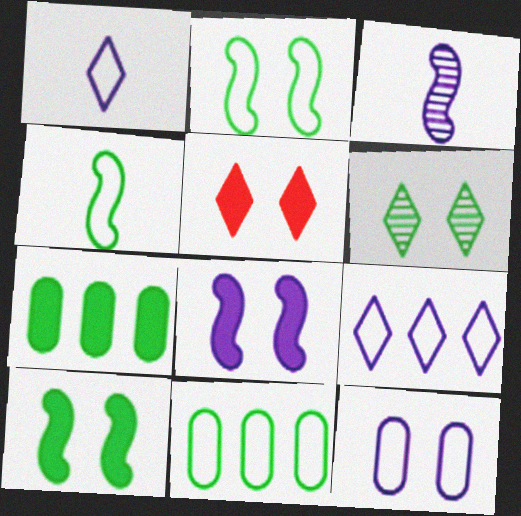[[3, 5, 11], 
[4, 6, 7]]